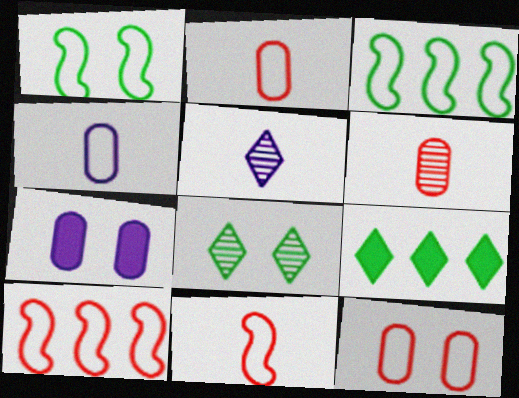[]